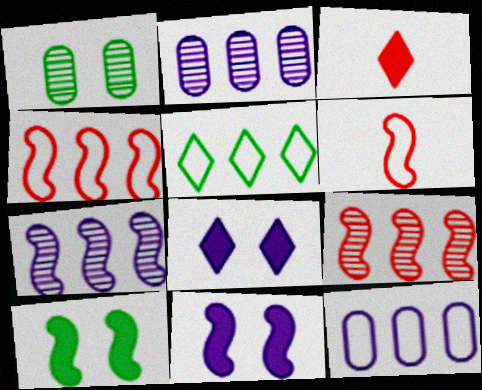[[4, 5, 12], 
[6, 7, 10]]